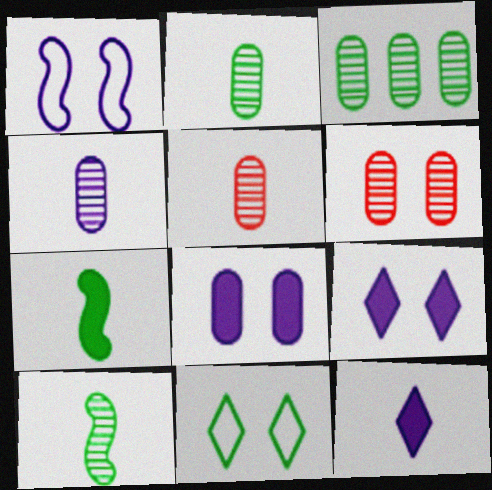[[2, 4, 5], 
[3, 4, 6], 
[3, 7, 11]]